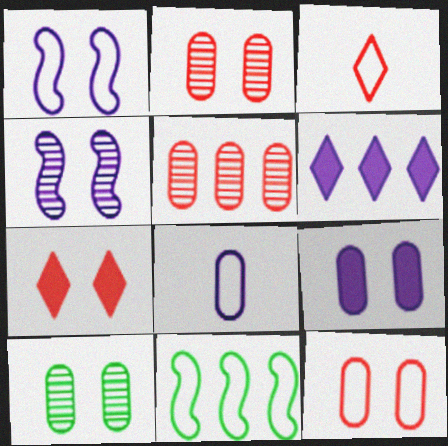[[1, 7, 10], 
[4, 6, 8], 
[5, 6, 11], 
[9, 10, 12]]